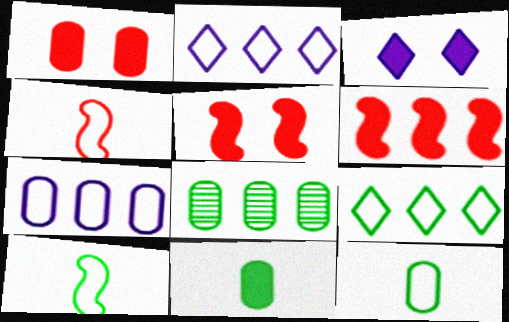[[2, 6, 8], 
[3, 4, 8], 
[3, 6, 11]]